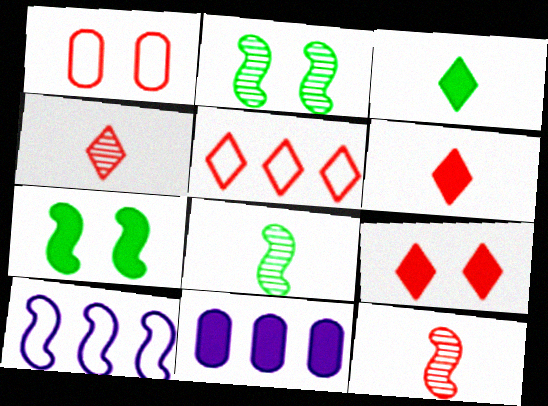[[4, 5, 9], 
[6, 7, 11], 
[7, 10, 12]]